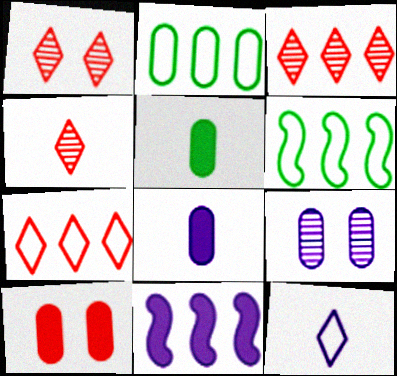[[1, 3, 4], 
[1, 6, 8], 
[2, 3, 11], 
[9, 11, 12]]